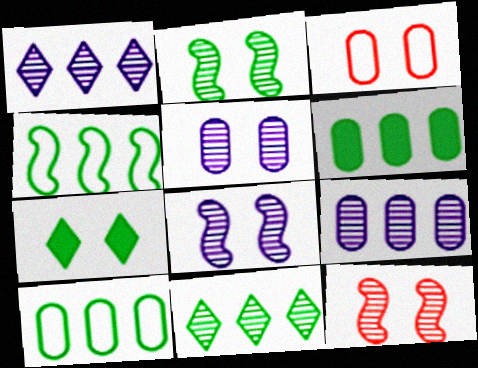[[2, 8, 12], 
[3, 7, 8], 
[4, 6, 11]]